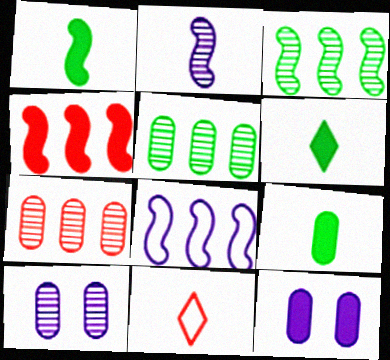[[1, 6, 9], 
[2, 9, 11], 
[3, 4, 8], 
[3, 11, 12], 
[4, 6, 12]]